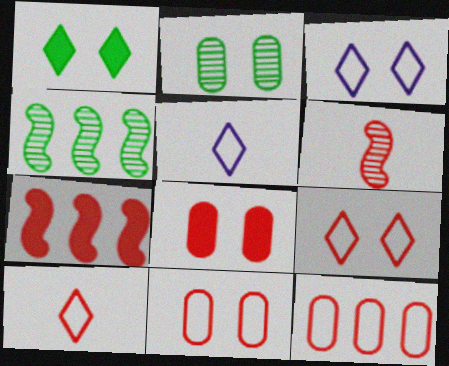[[2, 5, 7], 
[4, 5, 8]]